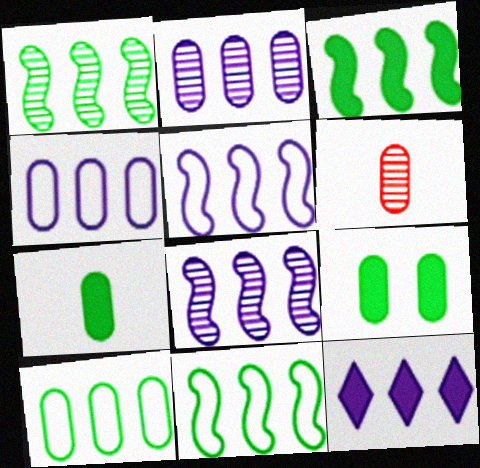[[1, 3, 11], 
[2, 5, 12], 
[4, 6, 9], 
[4, 8, 12]]